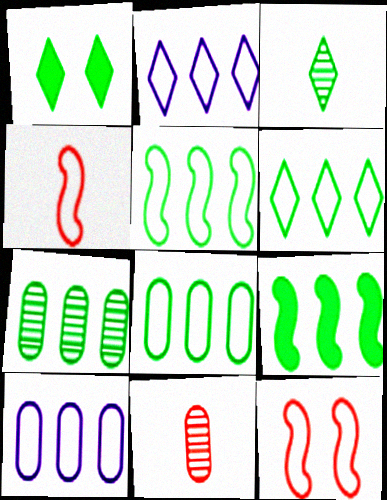[[1, 3, 6], 
[5, 6, 8], 
[6, 7, 9]]